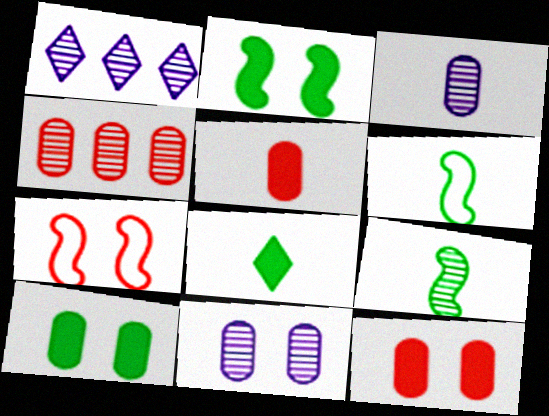[[1, 6, 12]]